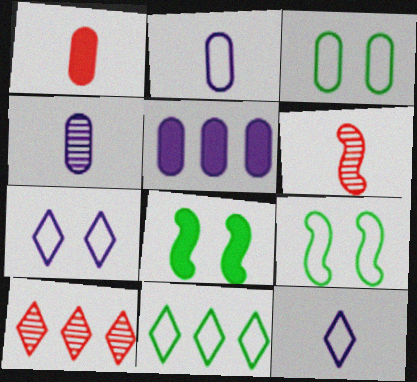[[2, 8, 10]]